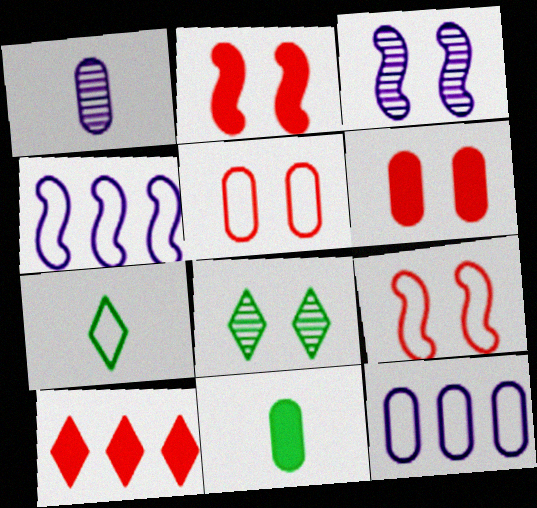[[4, 5, 7], 
[7, 9, 12]]